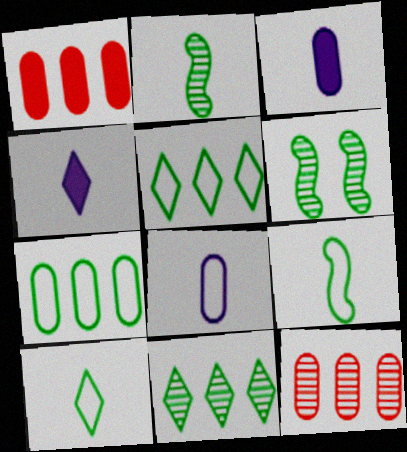[]